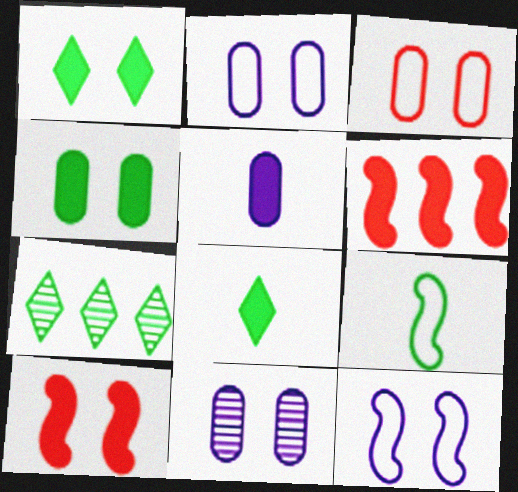[[1, 5, 6], 
[3, 4, 11], 
[4, 7, 9]]